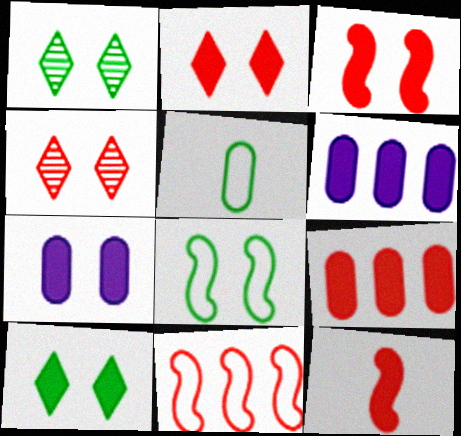[[2, 9, 12], 
[3, 7, 10], 
[4, 7, 8], 
[6, 10, 12]]